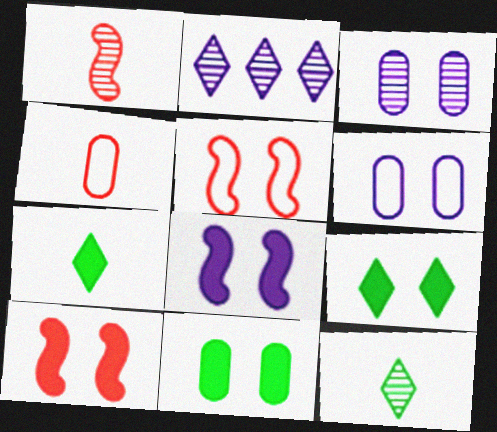[[3, 5, 9]]